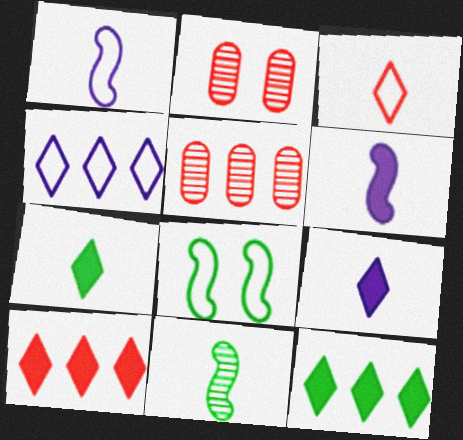[[1, 2, 12], 
[5, 8, 9]]